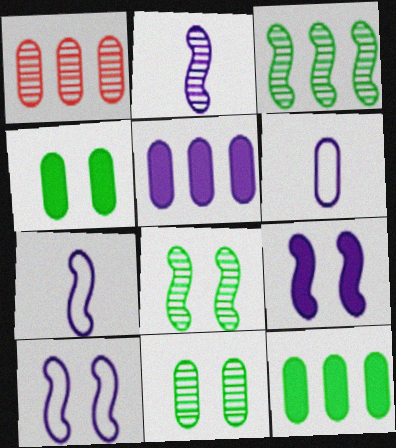[[1, 4, 6]]